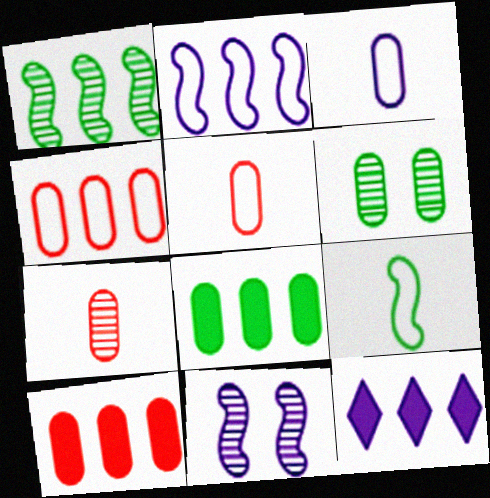[[1, 4, 12], 
[3, 6, 10], 
[3, 11, 12]]